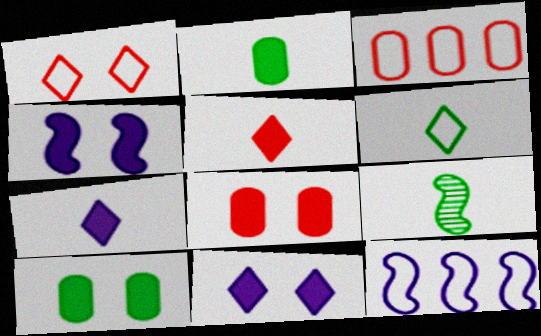[[2, 6, 9], 
[3, 9, 11]]